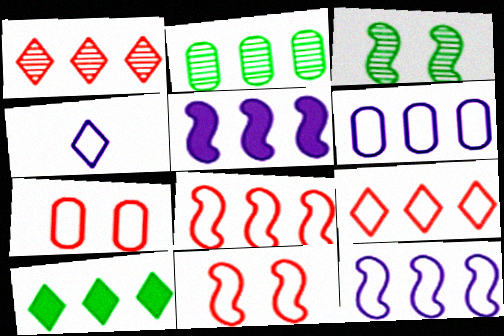[[2, 5, 9]]